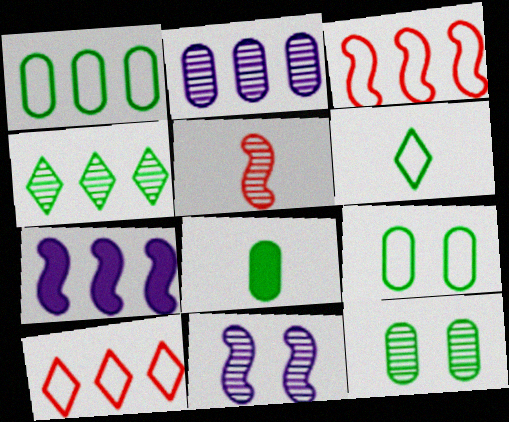[[1, 8, 12], 
[8, 10, 11]]